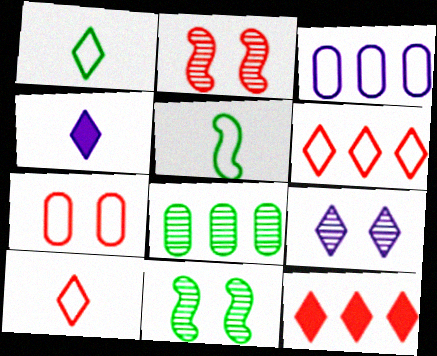[[1, 9, 12]]